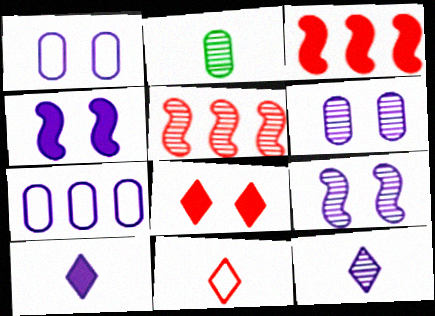[[4, 7, 12], 
[7, 9, 10]]